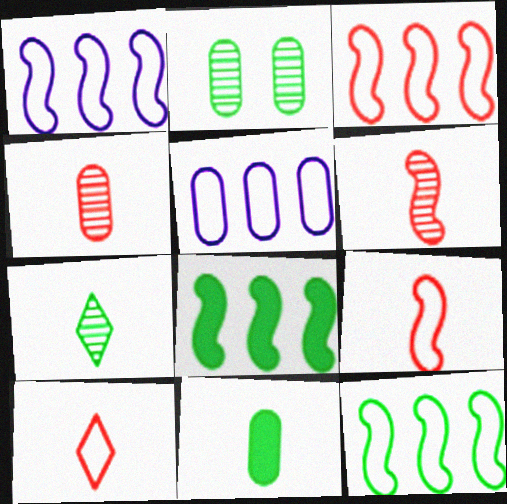[[1, 3, 12]]